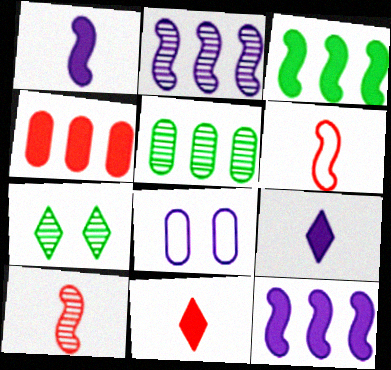[[2, 8, 9]]